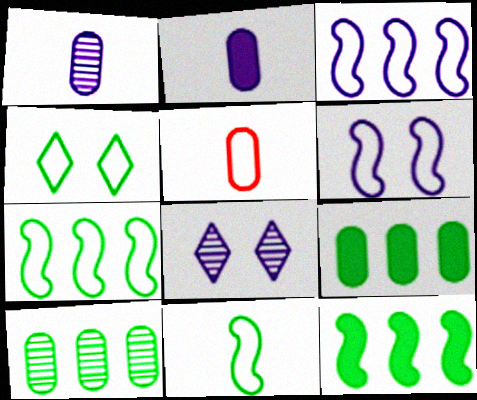[[2, 3, 8], 
[3, 4, 5], 
[5, 8, 12]]